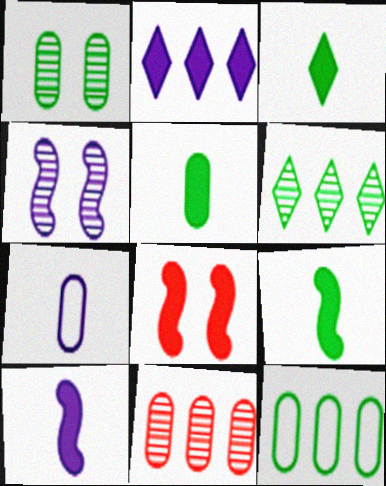[[1, 5, 12], 
[2, 4, 7], 
[2, 5, 8], 
[3, 5, 9], 
[6, 7, 8]]